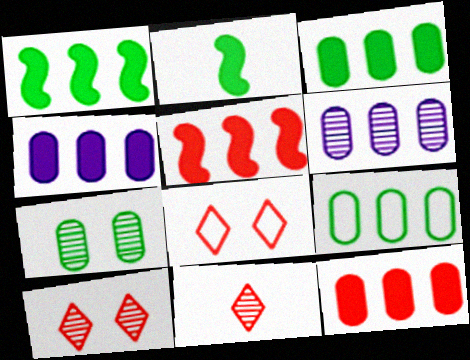[[2, 6, 8], 
[3, 4, 12], 
[6, 9, 12]]